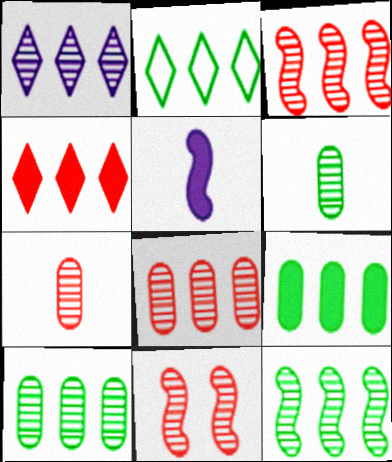[[1, 2, 4], 
[1, 3, 10], 
[1, 6, 11], 
[1, 8, 12], 
[2, 9, 12]]